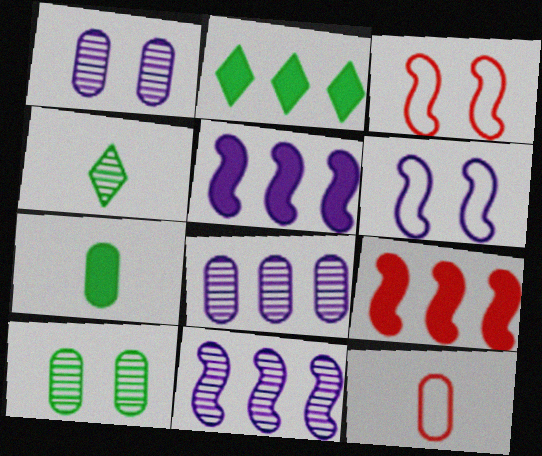[]